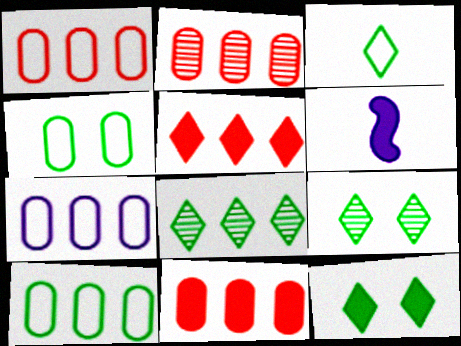[[1, 2, 11], 
[1, 6, 9], 
[1, 7, 10], 
[3, 8, 12], 
[6, 11, 12]]